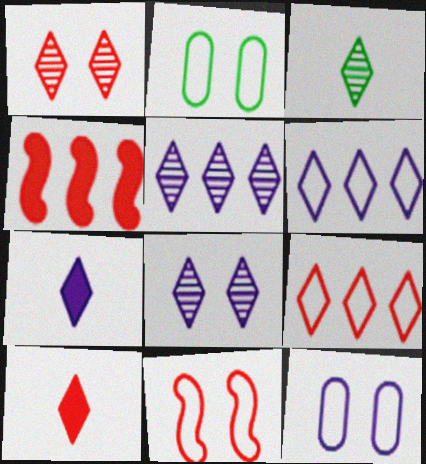[[1, 3, 5], 
[1, 9, 10], 
[3, 4, 12], 
[6, 7, 8]]